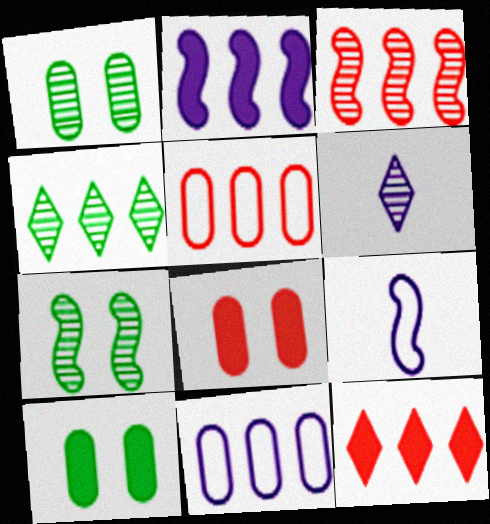[[1, 3, 6], 
[1, 9, 12], 
[2, 4, 5], 
[3, 5, 12], 
[4, 8, 9]]